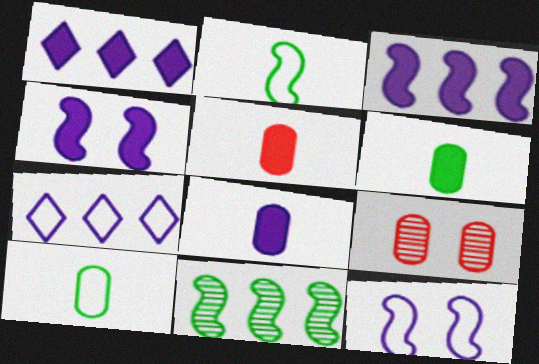[[1, 2, 9], 
[1, 4, 8], 
[5, 6, 8]]